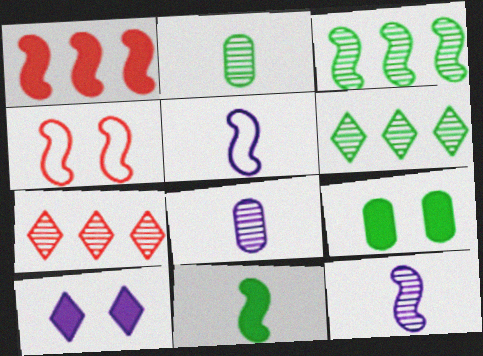[[5, 7, 9]]